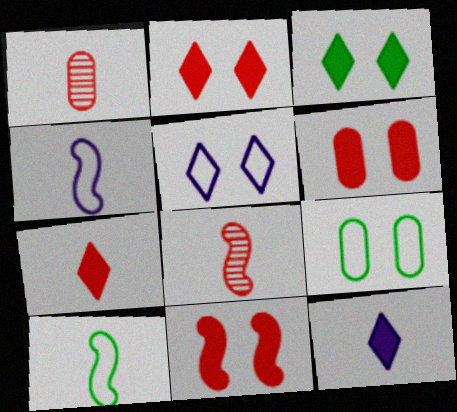[[1, 10, 12], 
[2, 6, 11]]